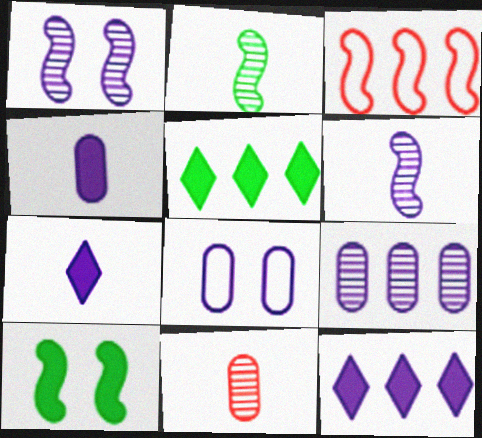[[3, 5, 9], 
[3, 6, 10], 
[4, 8, 9], 
[6, 8, 12]]